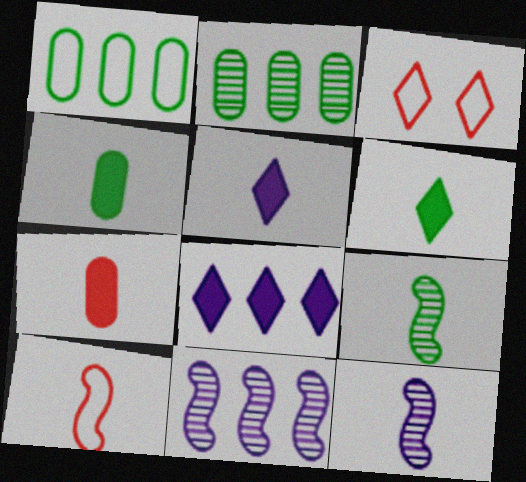[[3, 4, 11]]